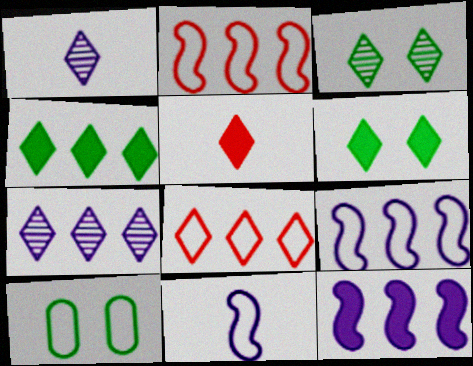[[1, 6, 8], 
[4, 7, 8], 
[8, 10, 11]]